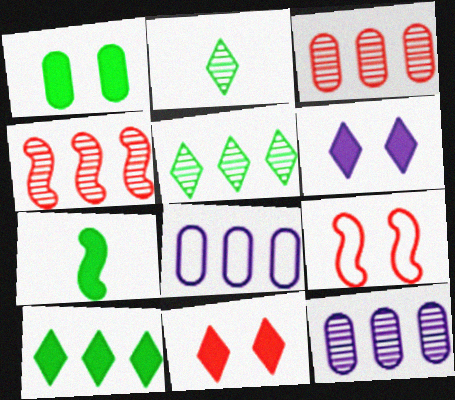[[1, 7, 10], 
[4, 5, 12], 
[4, 8, 10]]